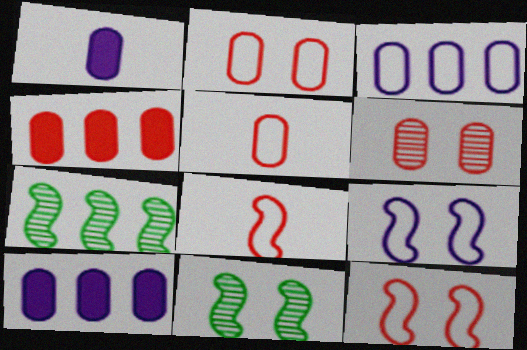[[4, 5, 6]]